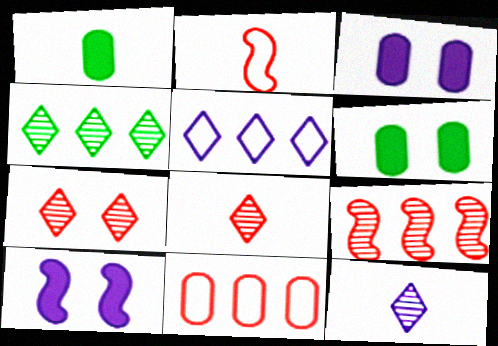[[1, 2, 12], 
[2, 3, 4], 
[4, 7, 12]]